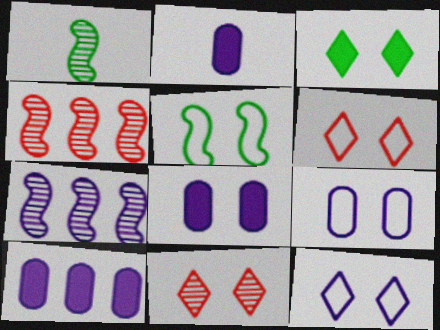[[1, 6, 10], 
[2, 7, 12], 
[2, 8, 10], 
[3, 11, 12], 
[5, 6, 9], 
[5, 8, 11]]